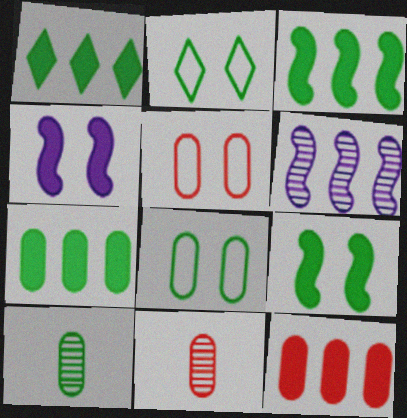[[1, 3, 7], 
[2, 3, 10], 
[5, 11, 12], 
[7, 8, 10]]